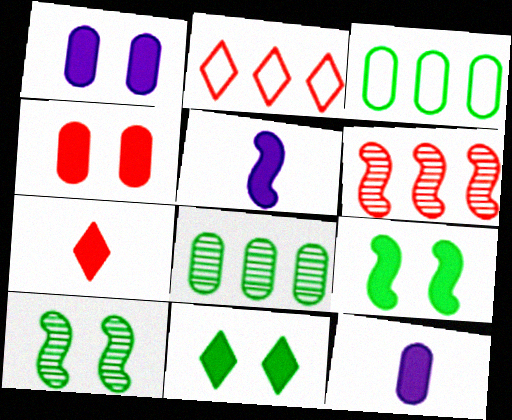[[2, 10, 12]]